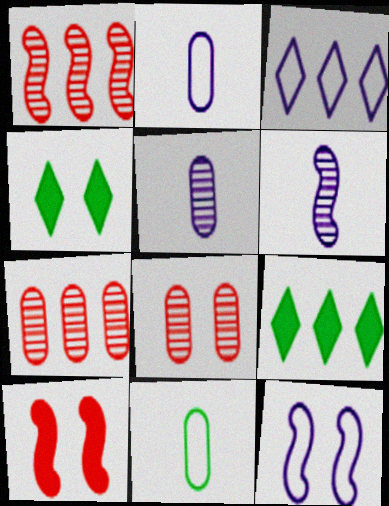[[1, 2, 4], 
[2, 3, 12], 
[4, 8, 12]]